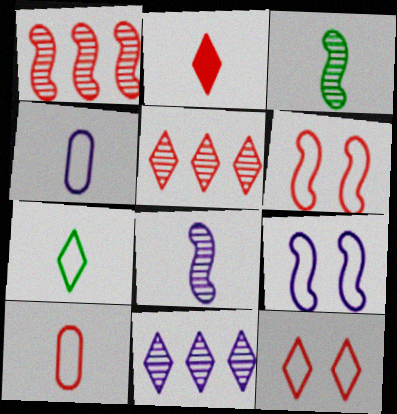[[2, 3, 4], 
[2, 5, 12]]